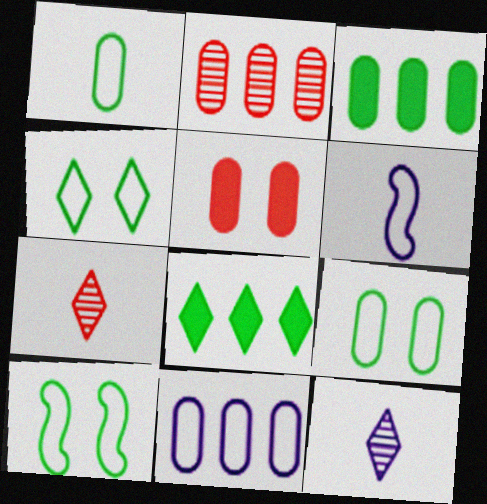[[2, 3, 11], 
[4, 9, 10]]